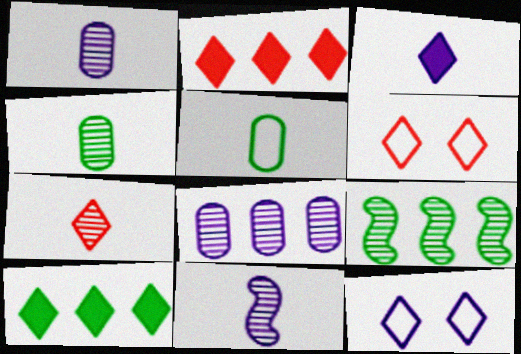[[2, 6, 7], 
[4, 7, 11], 
[7, 10, 12]]